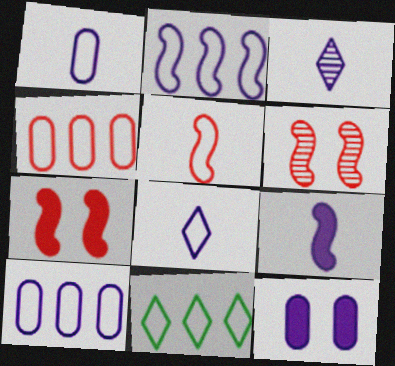[[1, 3, 9], 
[2, 3, 12], 
[2, 4, 11]]